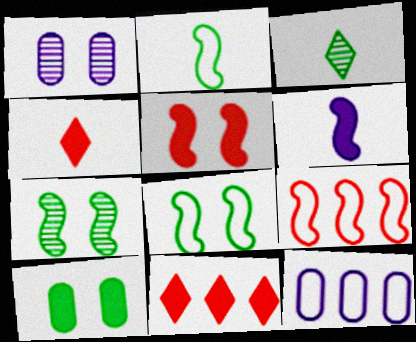[[1, 2, 11], 
[3, 5, 12], 
[4, 7, 12], 
[6, 7, 9], 
[6, 10, 11]]